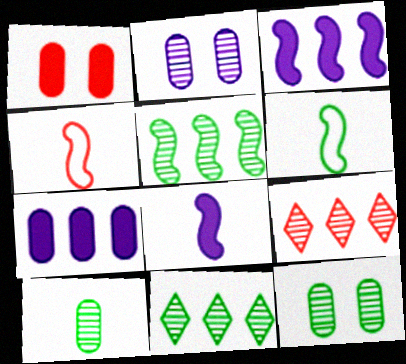[[1, 4, 9]]